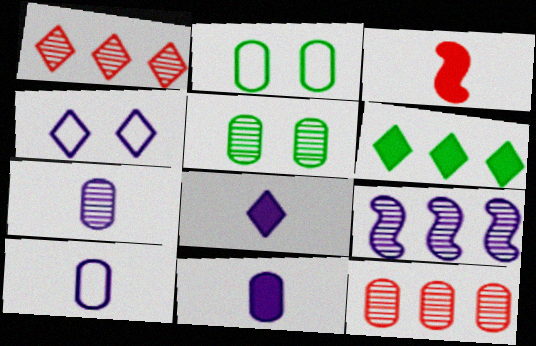[[2, 11, 12], 
[4, 9, 11], 
[5, 7, 12], 
[7, 10, 11]]